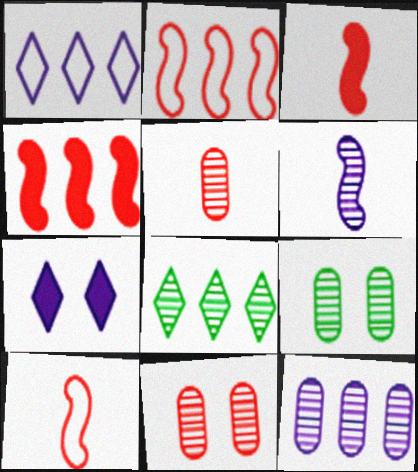[[1, 3, 9], 
[5, 9, 12], 
[6, 8, 11]]